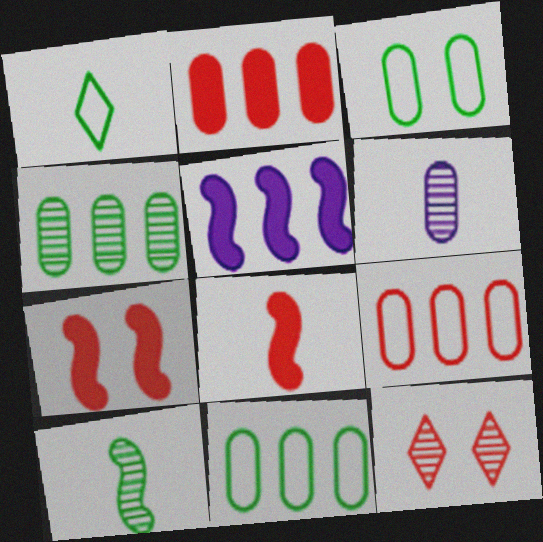[[1, 6, 8], 
[2, 3, 6], 
[8, 9, 12]]